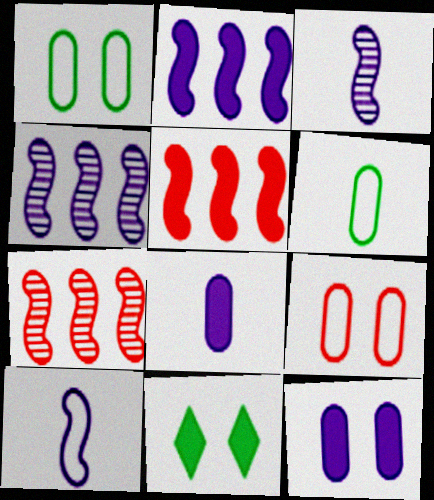[[5, 8, 11]]